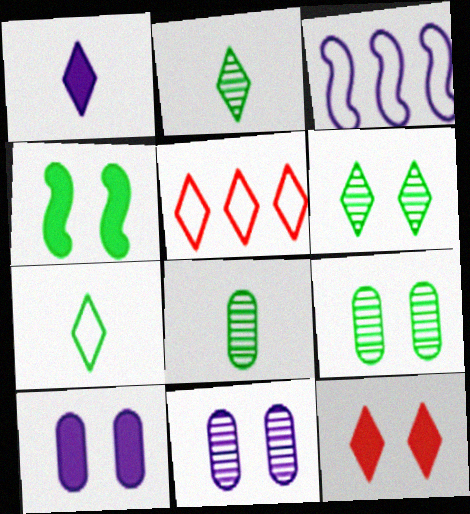[[1, 3, 11], 
[1, 5, 6], 
[3, 8, 12], 
[4, 10, 12]]